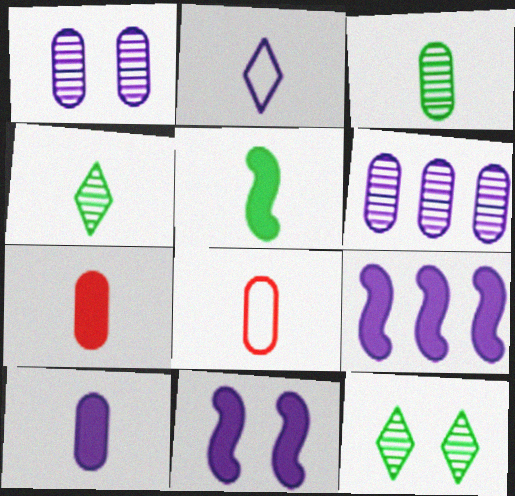[[1, 2, 9], 
[2, 6, 11], 
[3, 8, 10], 
[8, 9, 12]]